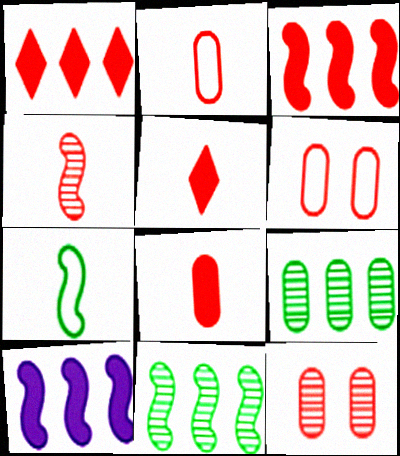[[1, 4, 6], 
[2, 4, 5]]